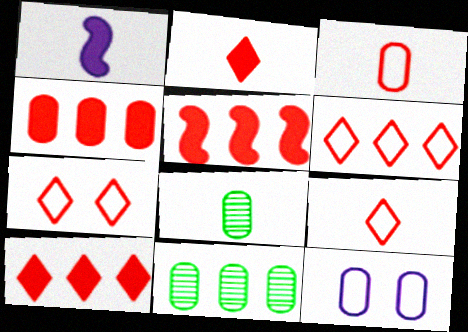[[1, 7, 11], 
[1, 8, 9], 
[4, 5, 10], 
[4, 8, 12], 
[6, 7, 9]]